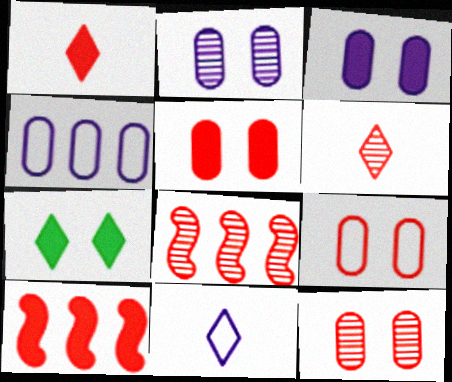[[1, 5, 10], 
[1, 8, 9], 
[5, 9, 12], 
[6, 8, 12], 
[6, 9, 10]]